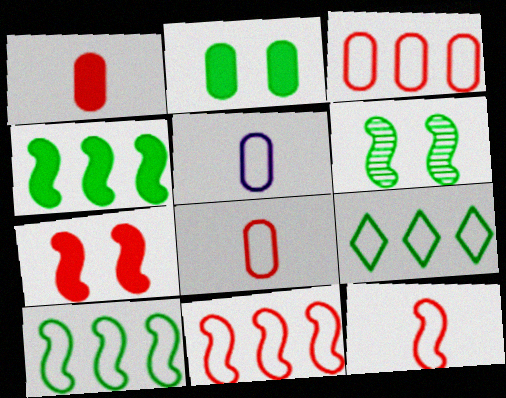[]